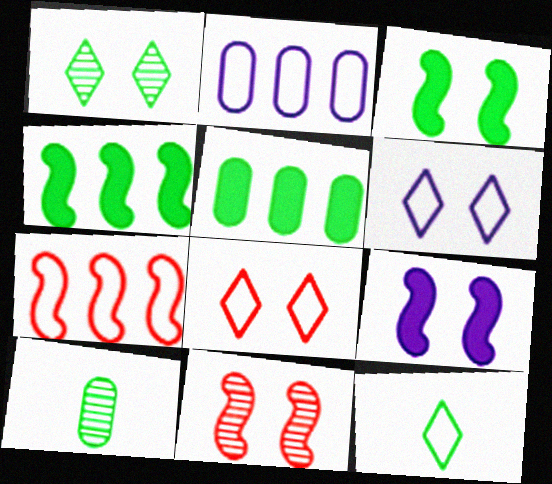[]